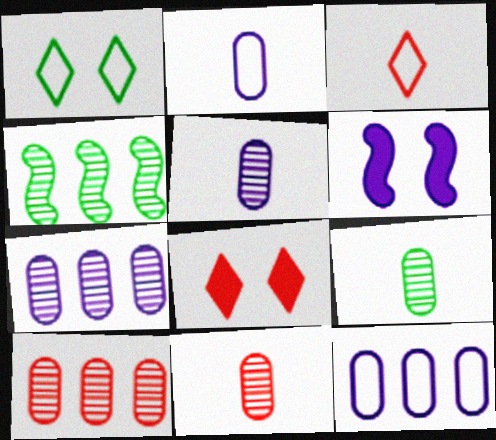[[2, 4, 8], 
[5, 9, 11]]